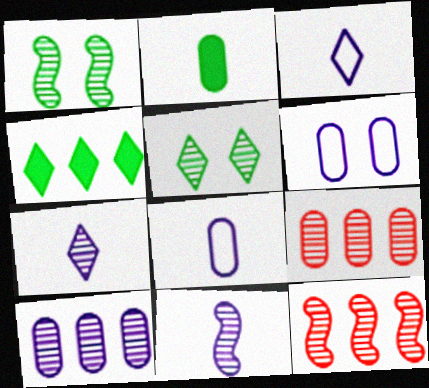[[1, 7, 9], 
[1, 11, 12], 
[2, 6, 9], 
[5, 9, 11]]